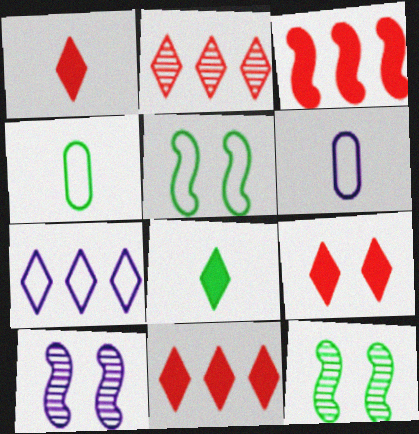[[1, 9, 11], 
[4, 10, 11], 
[6, 11, 12]]